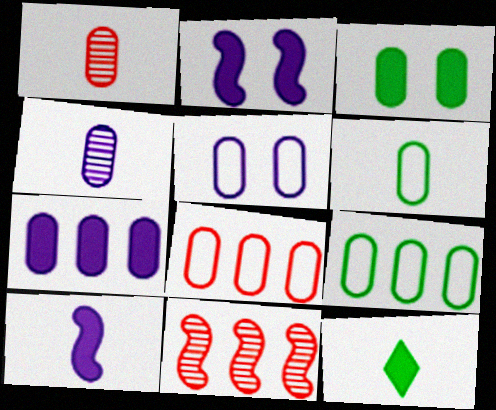[[3, 4, 8], 
[4, 5, 7], 
[5, 6, 8], 
[5, 11, 12]]